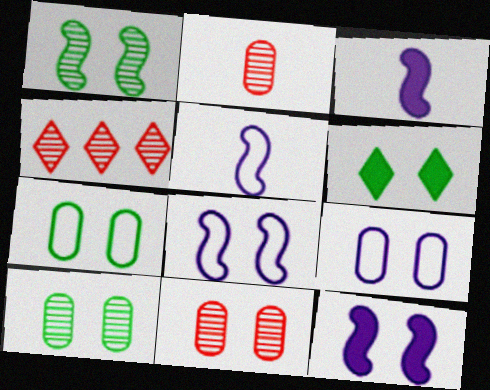[[1, 6, 7], 
[3, 4, 7], 
[6, 8, 11]]